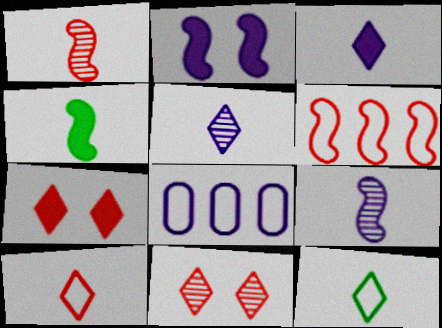[[2, 5, 8], 
[4, 8, 11]]